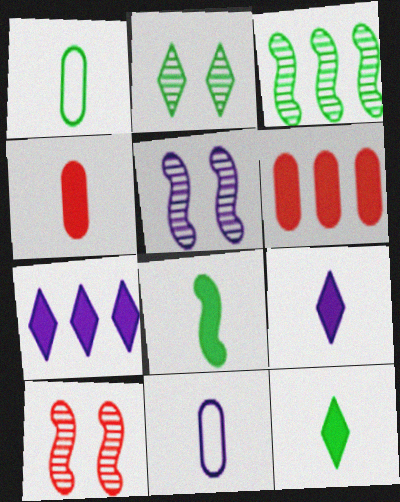[[1, 7, 10], 
[4, 8, 9], 
[5, 7, 11]]